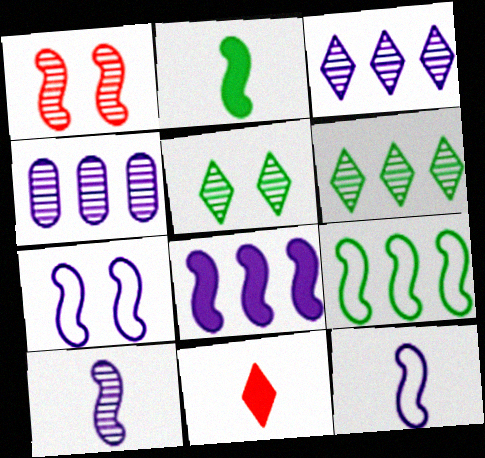[[7, 8, 10]]